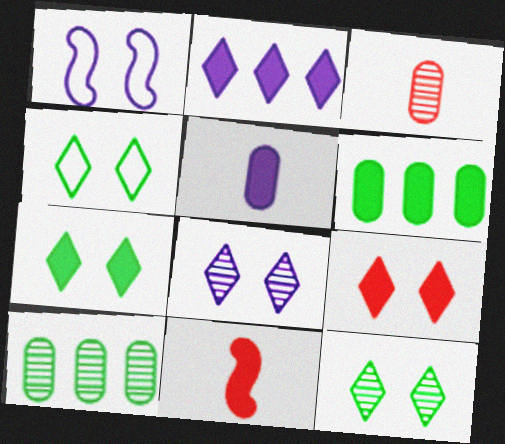[[4, 7, 12], 
[4, 8, 9]]